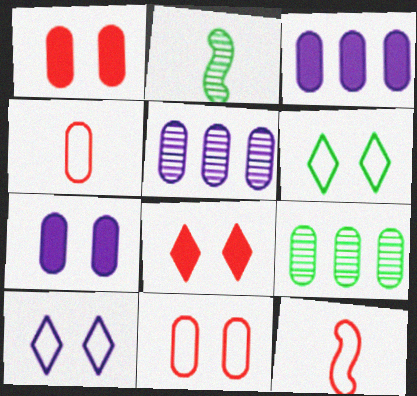[[4, 7, 9]]